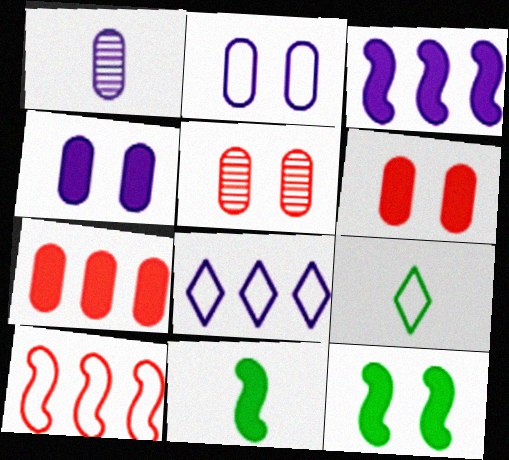[[2, 9, 10], 
[3, 5, 9], 
[5, 8, 11]]